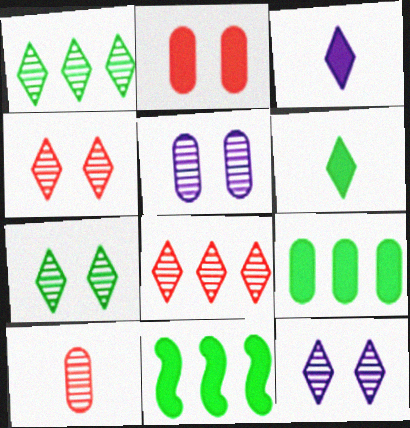[[2, 3, 11], 
[4, 7, 12]]